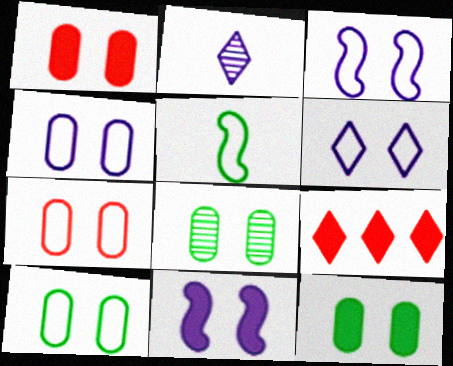[[1, 4, 8], 
[3, 4, 6], 
[4, 7, 10], 
[8, 10, 12]]